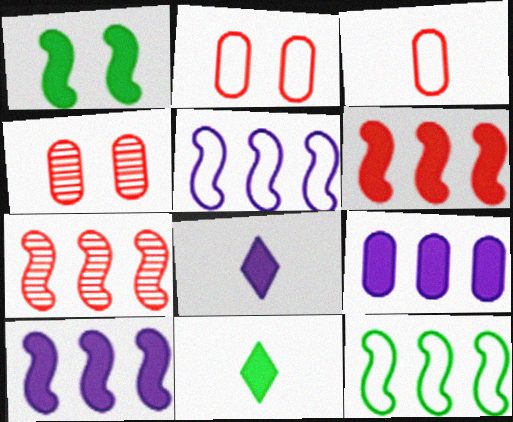[[4, 5, 11], 
[4, 8, 12], 
[7, 10, 12]]